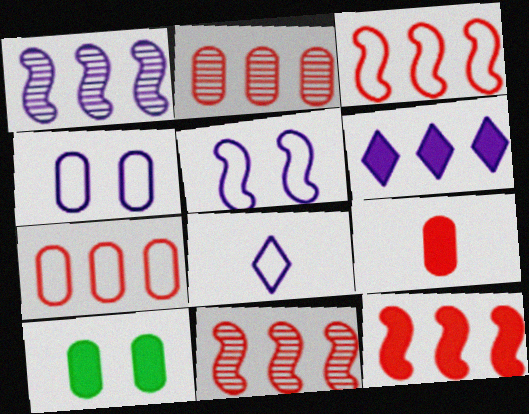[[3, 11, 12], 
[8, 10, 11]]